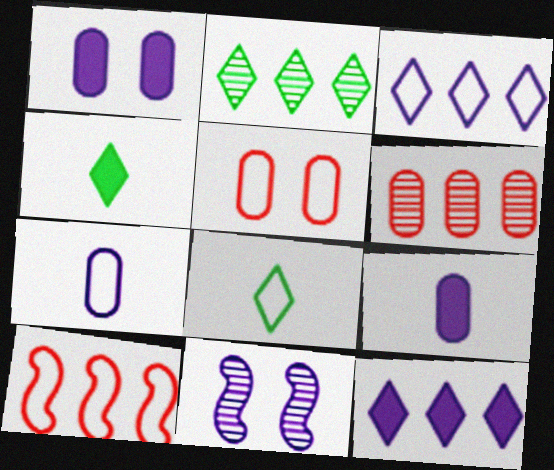[[3, 9, 11], 
[7, 11, 12]]